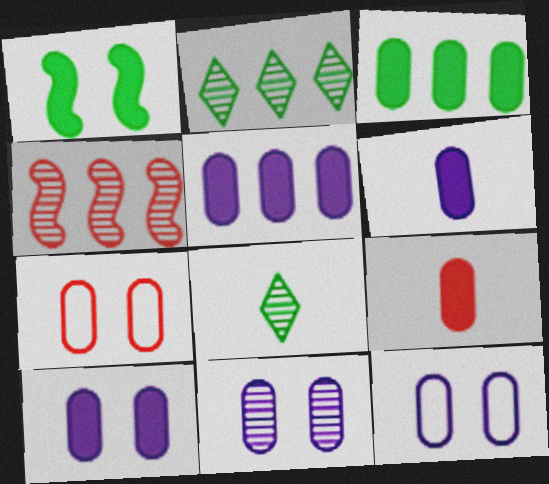[[3, 9, 10], 
[4, 8, 11], 
[5, 6, 10], 
[10, 11, 12]]